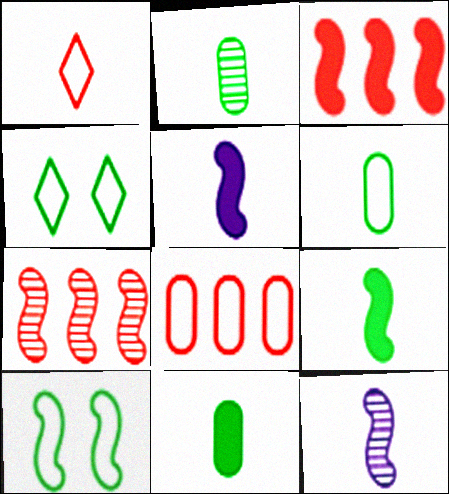[[1, 2, 5], 
[1, 11, 12], 
[2, 6, 11], 
[3, 10, 12], 
[5, 7, 10]]